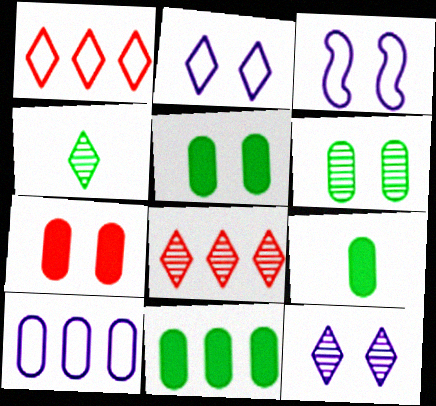[[3, 8, 9], 
[4, 8, 12], 
[5, 9, 11]]